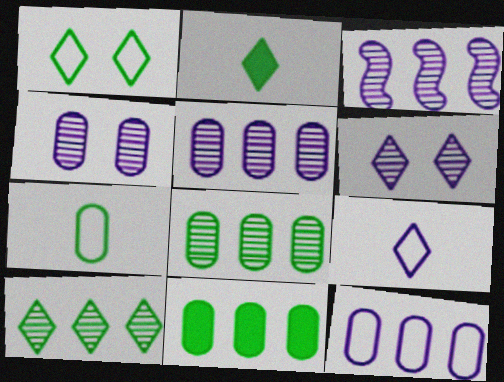[[1, 2, 10]]